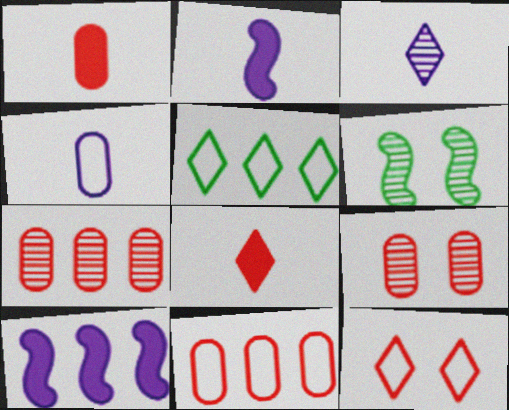[[1, 9, 11], 
[2, 3, 4], 
[2, 5, 9], 
[3, 6, 7], 
[5, 7, 10]]